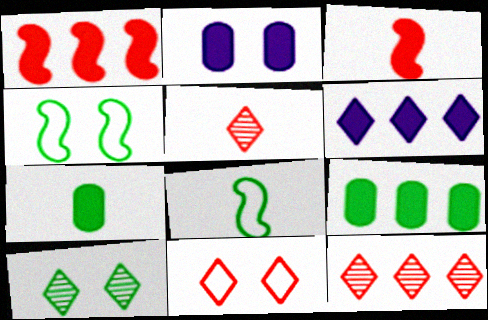[[1, 6, 9], 
[2, 8, 12], 
[8, 9, 10]]